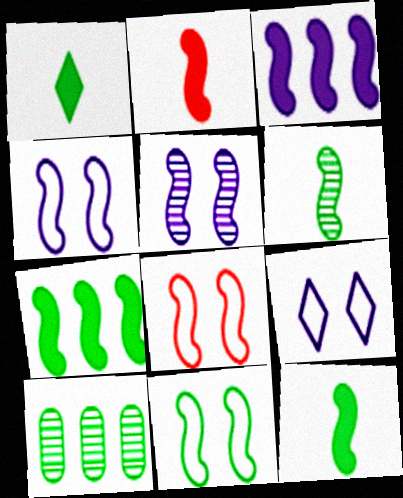[[1, 10, 11], 
[2, 9, 10], 
[3, 6, 8], 
[4, 8, 11], 
[6, 7, 11]]